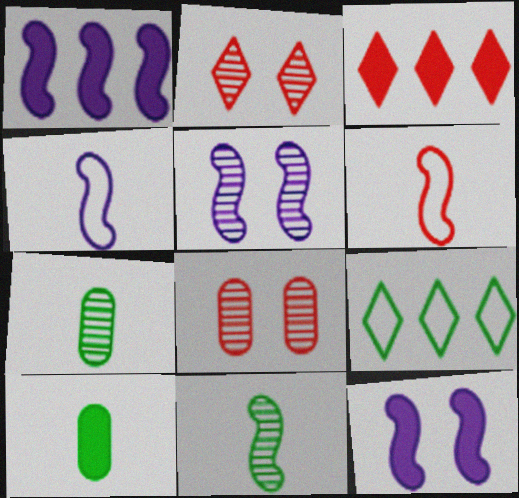[[1, 4, 5], 
[3, 6, 8], 
[3, 10, 12]]